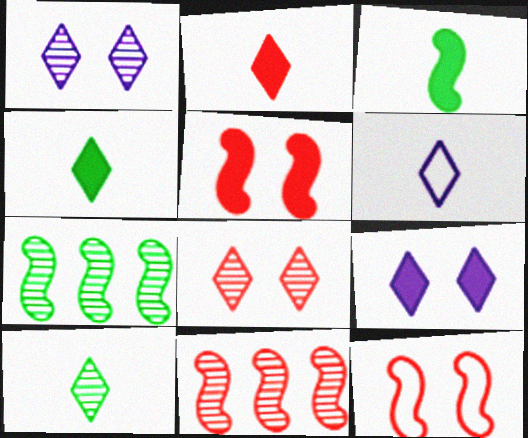[[2, 6, 10]]